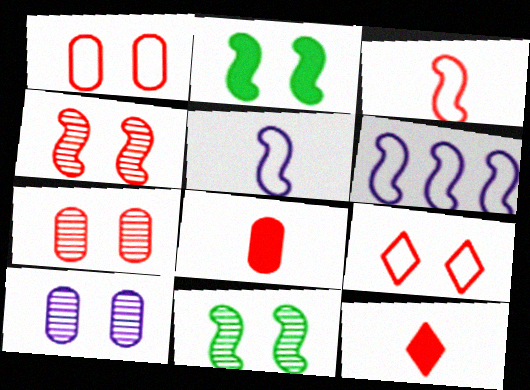[[2, 9, 10]]